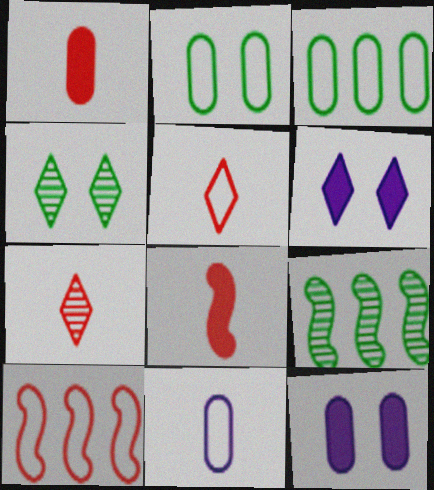[[5, 9, 12]]